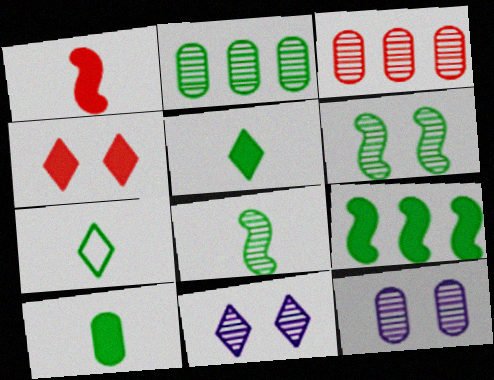[[3, 8, 11], 
[7, 8, 10]]